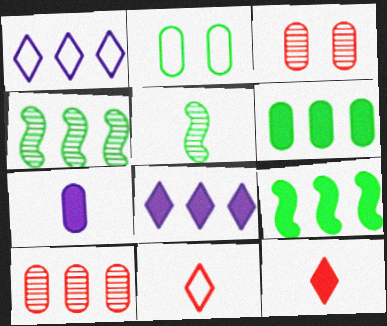[[1, 9, 10], 
[2, 7, 10], 
[5, 7, 11]]